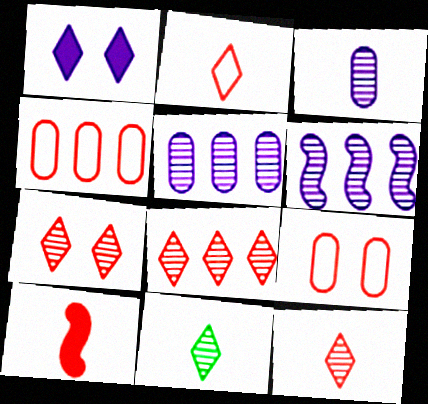[[4, 7, 10], 
[7, 8, 12], 
[8, 9, 10]]